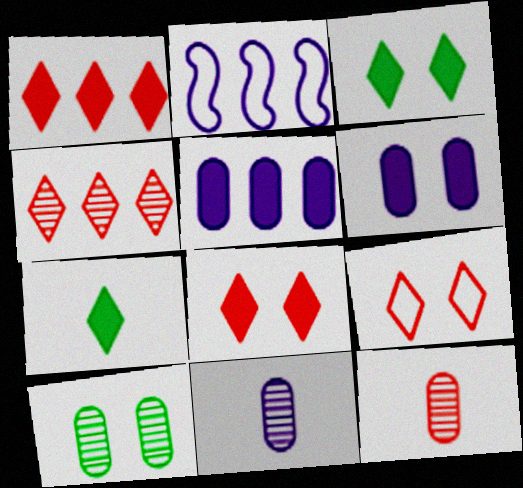[[2, 3, 12]]